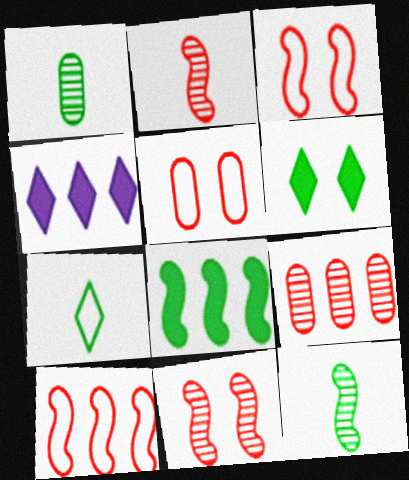[[1, 3, 4], 
[4, 5, 12]]